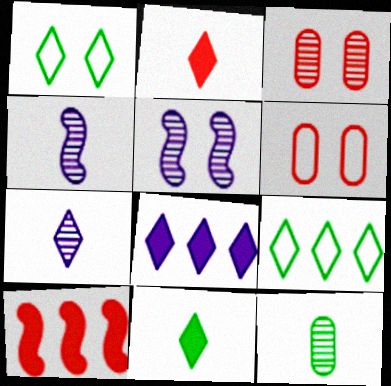[]